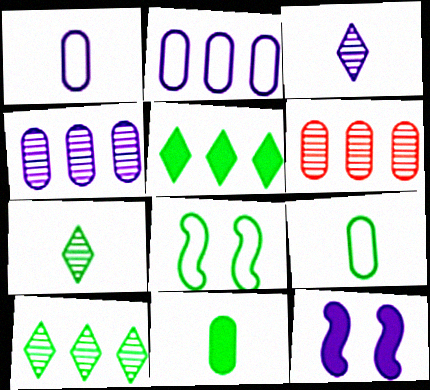[[2, 3, 12], 
[8, 10, 11]]